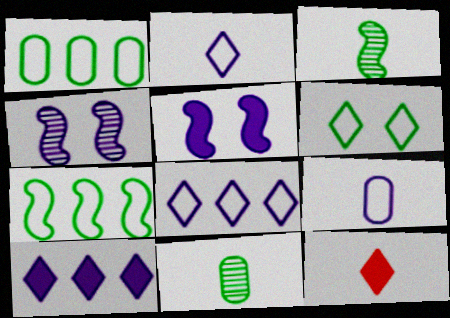[[1, 4, 12], 
[3, 9, 12], 
[4, 9, 10]]